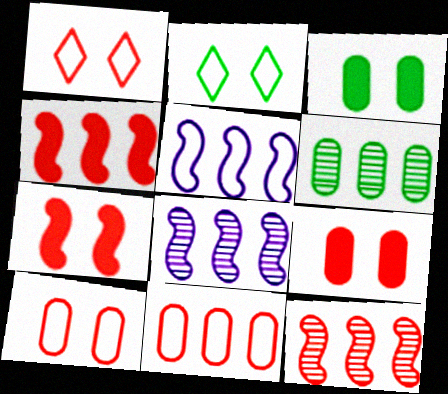[]